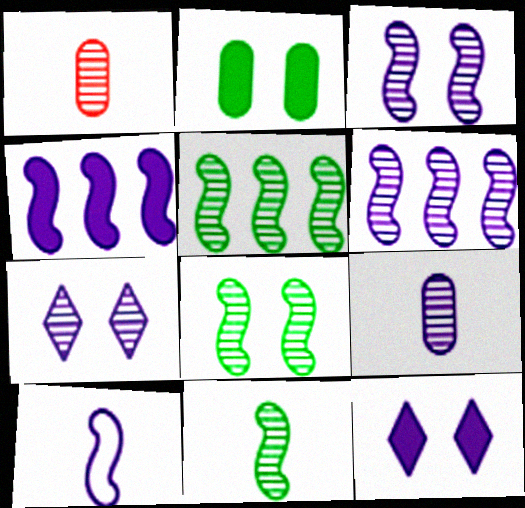[[1, 5, 7], 
[3, 4, 10], 
[5, 8, 11], 
[6, 7, 9]]